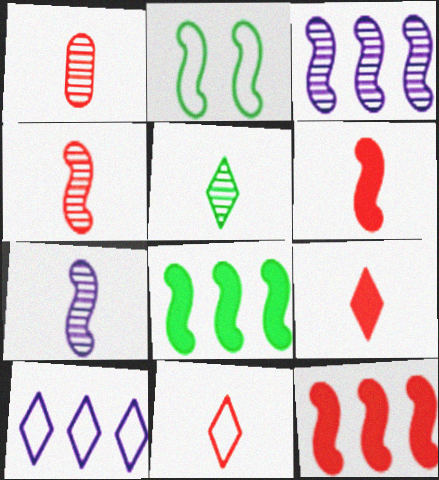[[1, 5, 7], 
[1, 6, 11], 
[2, 3, 6], 
[2, 7, 12]]